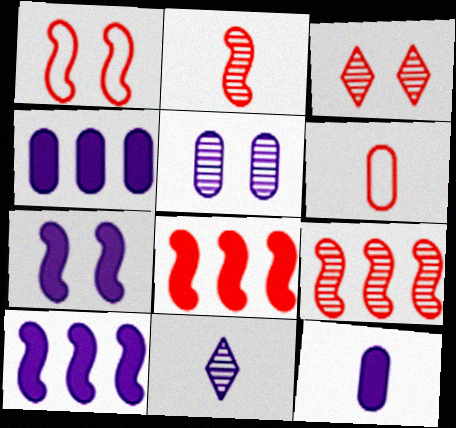[[1, 2, 8], 
[3, 6, 8]]